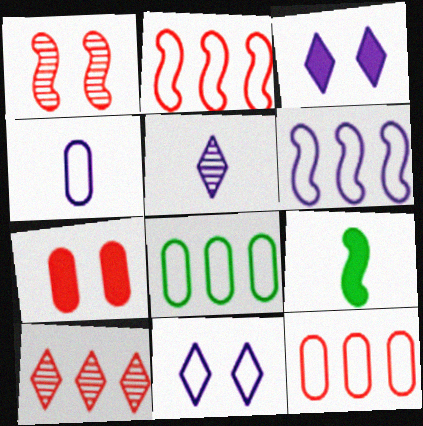[[1, 6, 9], 
[4, 6, 11]]